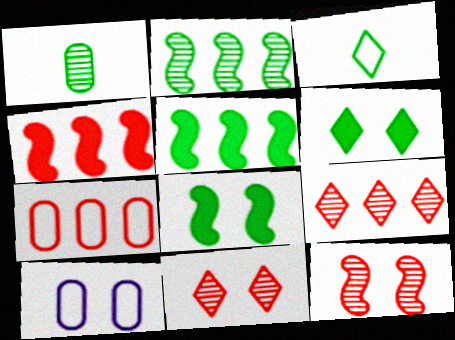[[4, 7, 9], 
[6, 10, 12], 
[8, 10, 11]]